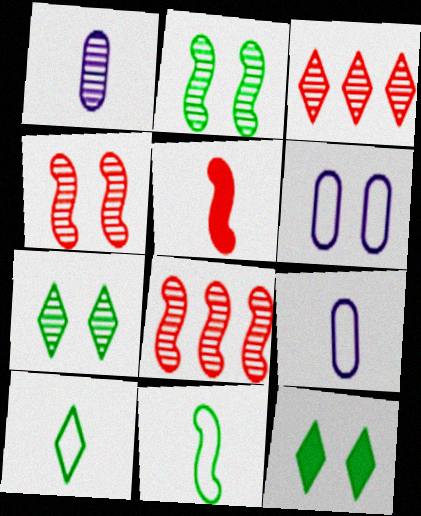[[1, 2, 3], 
[1, 5, 10], 
[1, 7, 8], 
[4, 6, 12], 
[8, 9, 12]]